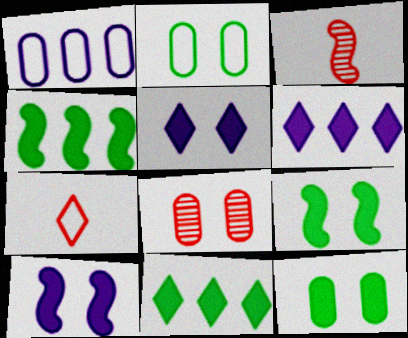[[2, 3, 6]]